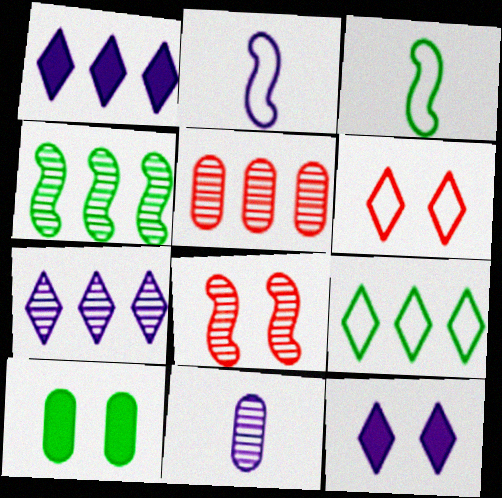[[3, 5, 12], 
[4, 5, 7]]